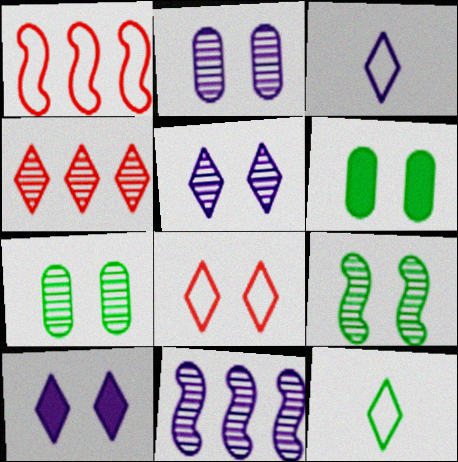[[4, 10, 12]]